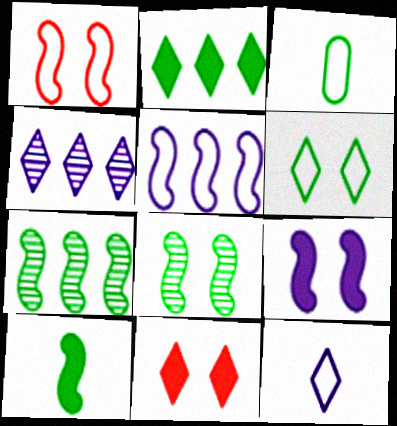[[1, 8, 9], 
[2, 3, 8]]